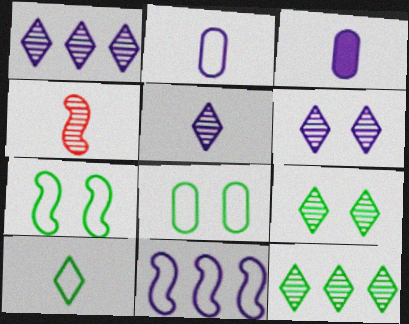[[1, 5, 6], 
[3, 4, 10], 
[3, 6, 11]]